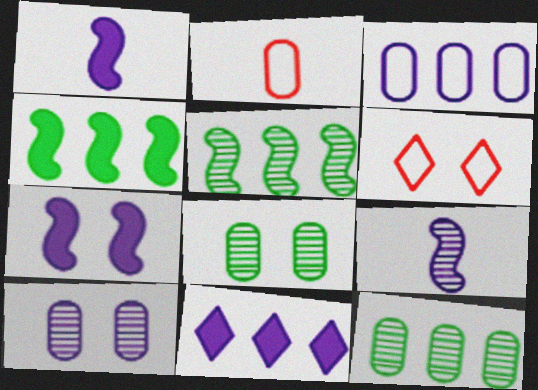[[1, 6, 12], 
[6, 7, 8]]